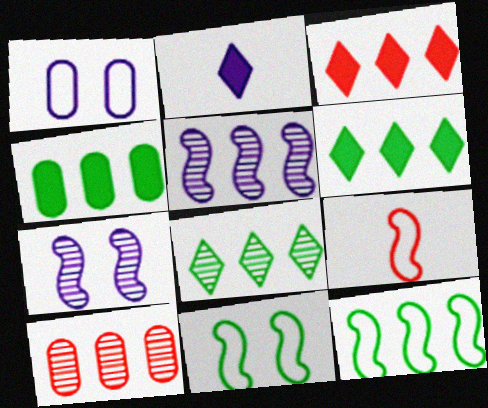[[1, 2, 5], 
[2, 10, 11], 
[4, 8, 12], 
[5, 8, 10]]